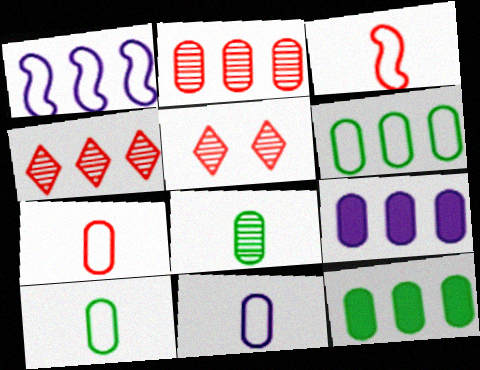[[1, 4, 12], 
[2, 6, 9], 
[7, 10, 11]]